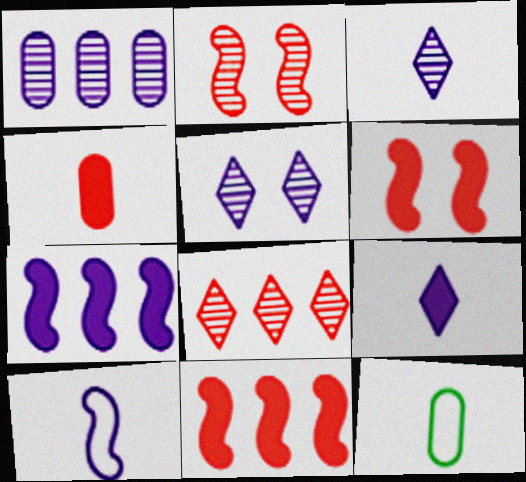[[5, 11, 12]]